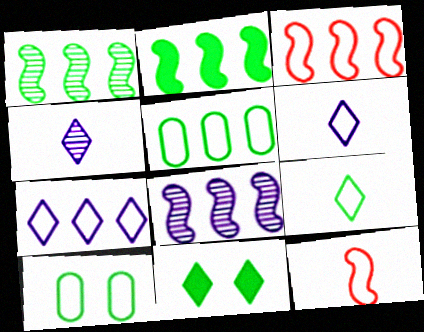[[2, 3, 8], 
[3, 5, 7], 
[3, 6, 10], 
[7, 10, 12]]